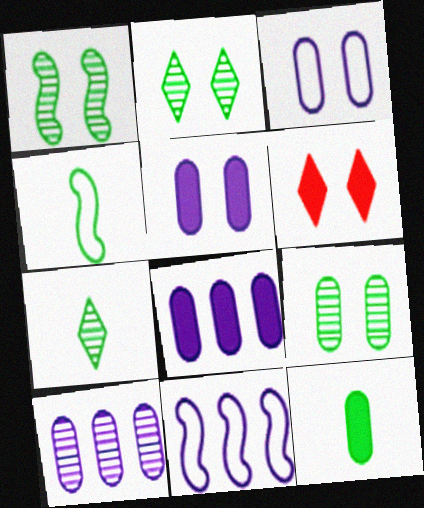[[1, 2, 9], 
[1, 3, 6], 
[4, 6, 10], 
[4, 7, 12]]